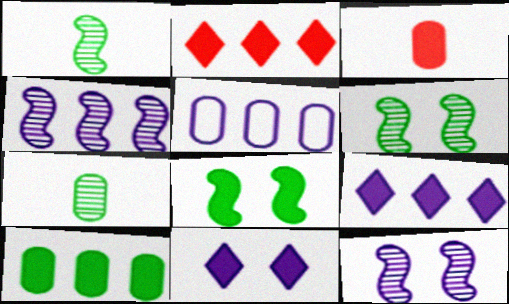[[3, 8, 9], 
[4, 5, 9]]